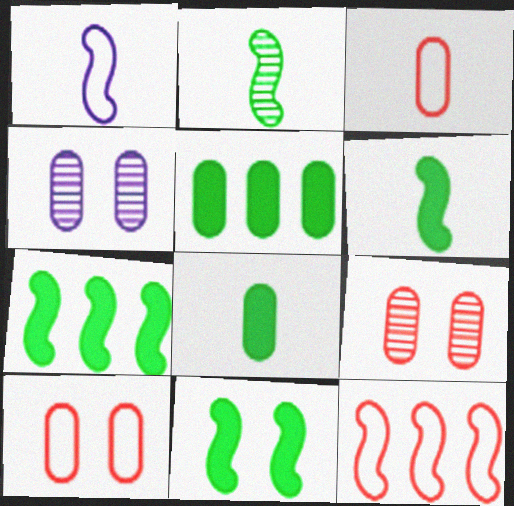[[3, 4, 5], 
[6, 7, 11]]